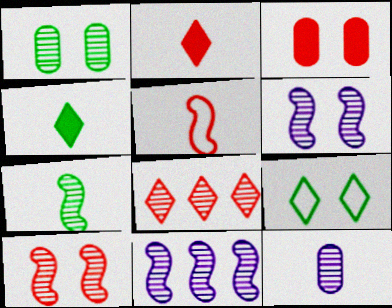[[3, 5, 8], 
[3, 6, 9], 
[4, 5, 12], 
[7, 10, 11]]